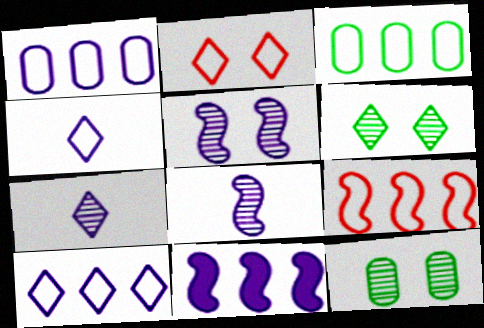[[3, 9, 10]]